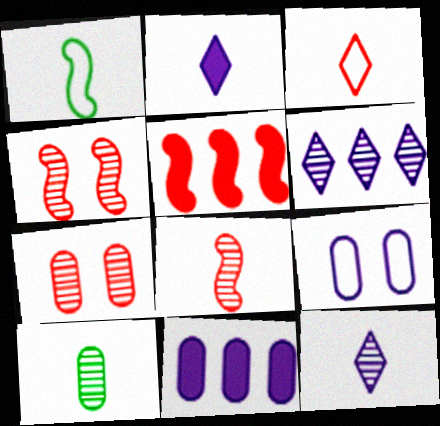[[3, 5, 7], 
[4, 6, 10], 
[8, 10, 12]]